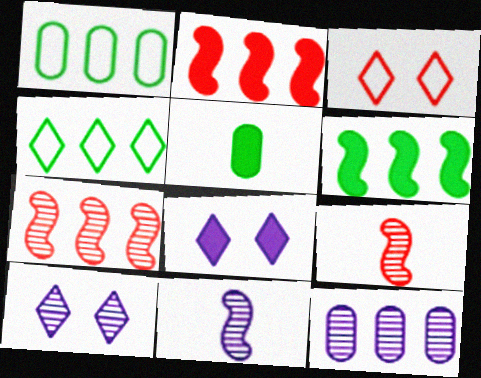[[1, 8, 9], 
[2, 4, 12], 
[2, 5, 8], 
[10, 11, 12]]